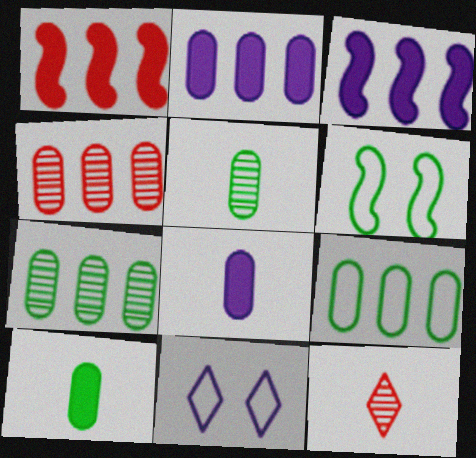[[1, 5, 11], 
[2, 4, 9], 
[2, 6, 12]]